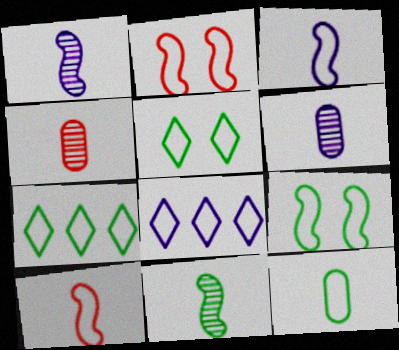[[2, 8, 12], 
[7, 9, 12]]